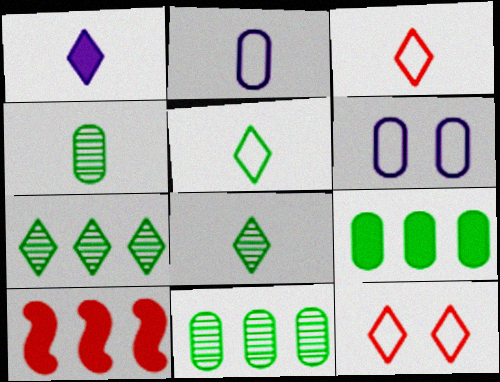[[1, 3, 8], 
[1, 7, 12], 
[6, 8, 10]]